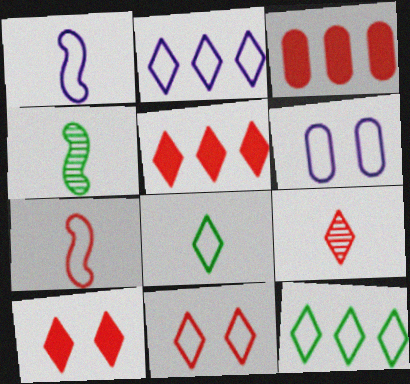[[1, 2, 6], 
[2, 8, 11], 
[4, 5, 6], 
[5, 9, 11], 
[6, 7, 12]]